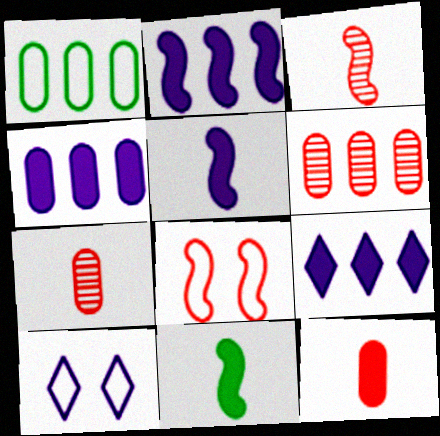[[1, 4, 6], 
[2, 4, 9], 
[6, 10, 11]]